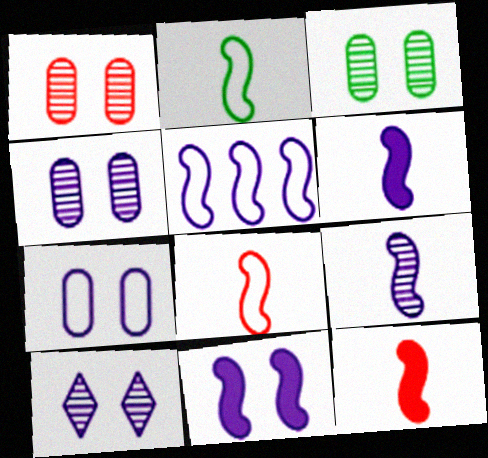[[1, 3, 4], 
[2, 9, 12], 
[5, 9, 11], 
[7, 10, 11]]